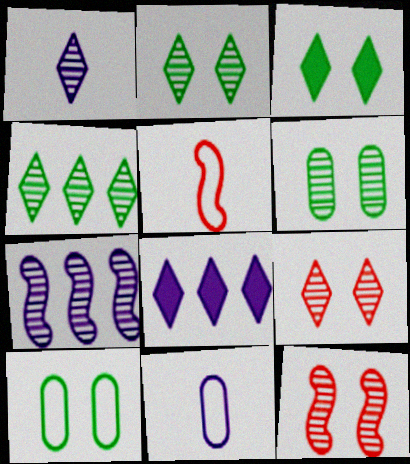[[1, 4, 9], 
[5, 6, 8]]